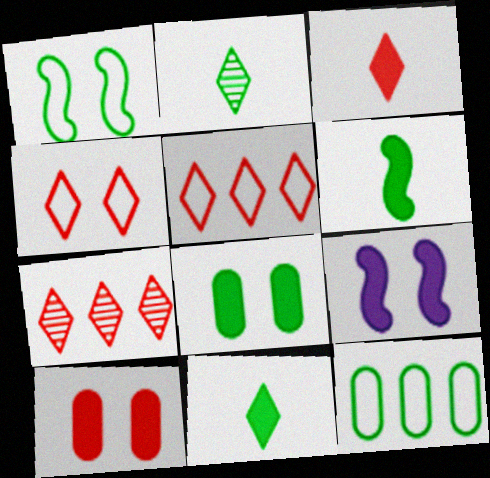[[3, 4, 7]]